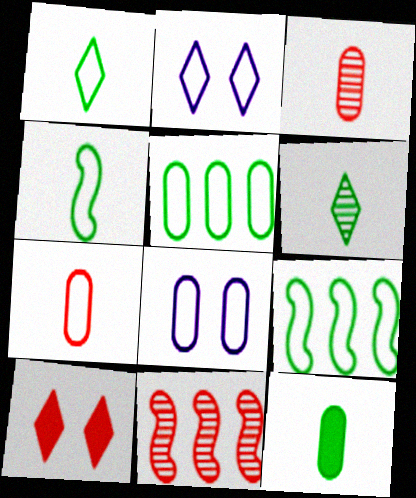[[2, 7, 9], 
[2, 11, 12], 
[4, 6, 12], 
[5, 7, 8], 
[7, 10, 11]]